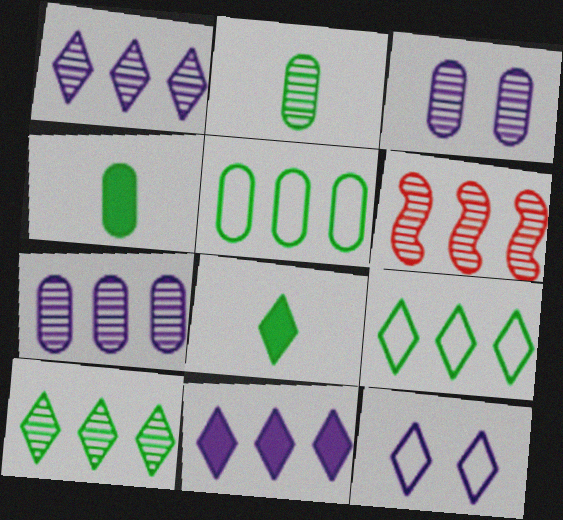[[4, 6, 12], 
[5, 6, 11], 
[6, 7, 10]]